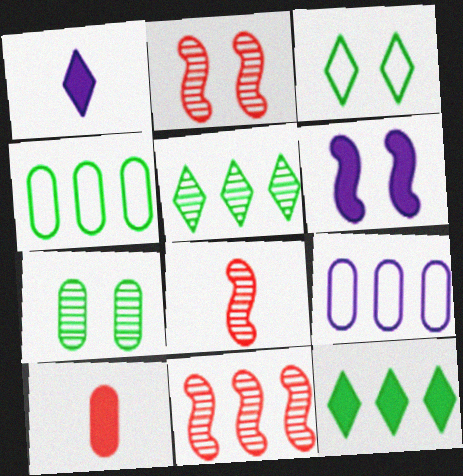[[1, 2, 4], 
[2, 8, 11], 
[6, 10, 12], 
[7, 9, 10], 
[9, 11, 12]]